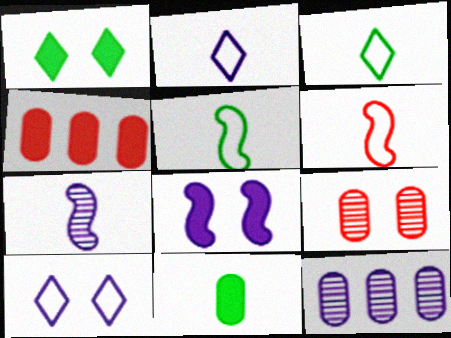[[1, 6, 12], 
[2, 8, 12]]